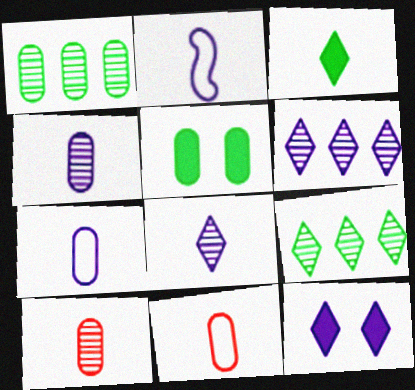[[2, 3, 10]]